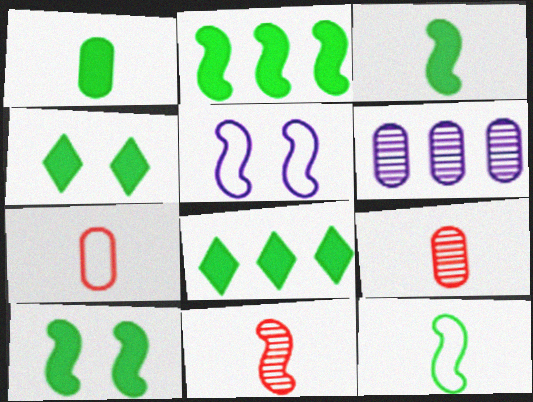[[1, 2, 4], 
[1, 8, 10], 
[2, 3, 10], 
[2, 5, 11], 
[5, 8, 9]]